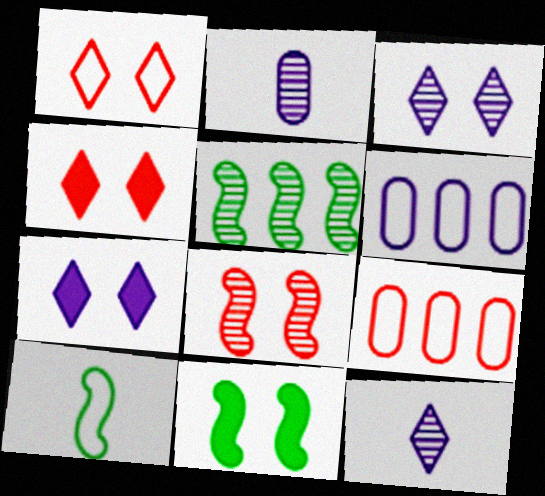[[1, 6, 10], 
[5, 10, 11], 
[9, 11, 12]]